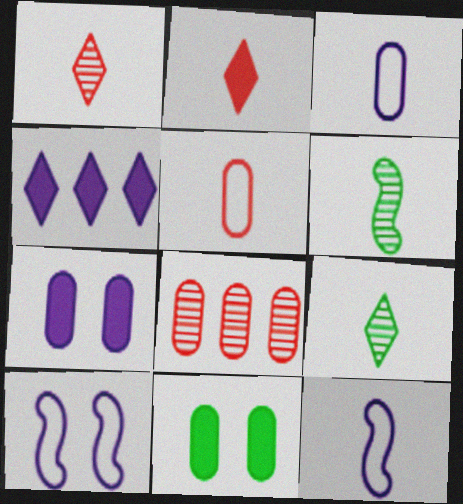[[2, 3, 6], 
[3, 8, 11]]